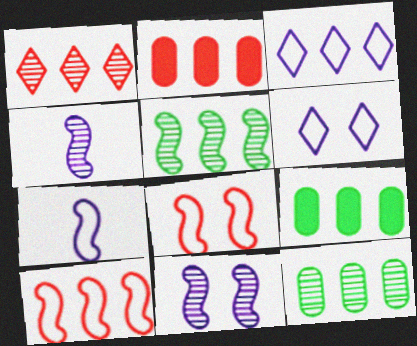[[1, 2, 10], 
[2, 3, 5]]